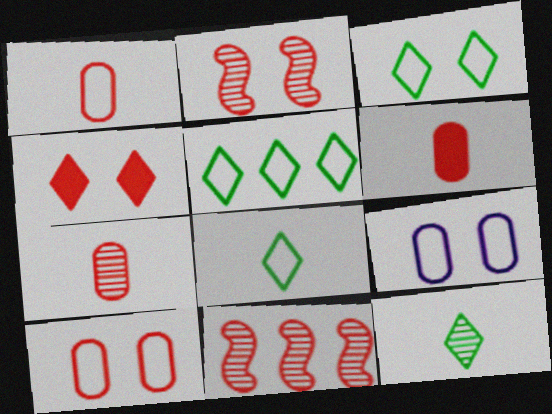[[1, 4, 11], 
[1, 6, 7], 
[2, 4, 10], 
[3, 5, 8]]